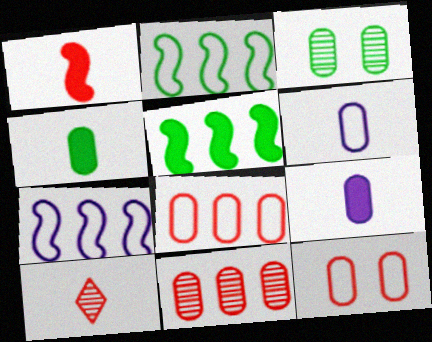[[3, 8, 9]]